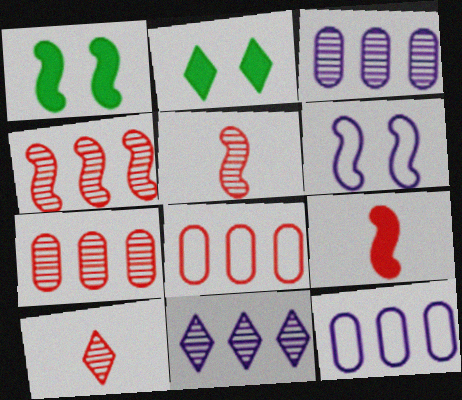[[1, 10, 12], 
[2, 5, 12]]